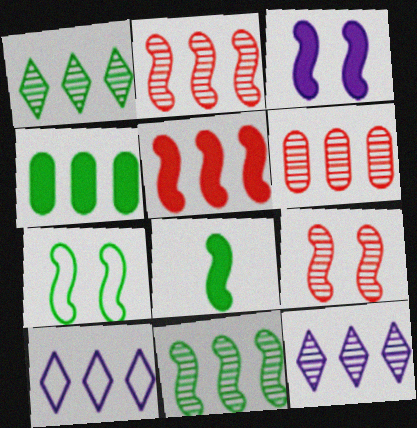[[2, 4, 10], 
[3, 5, 8], 
[3, 7, 9], 
[6, 11, 12], 
[7, 8, 11]]